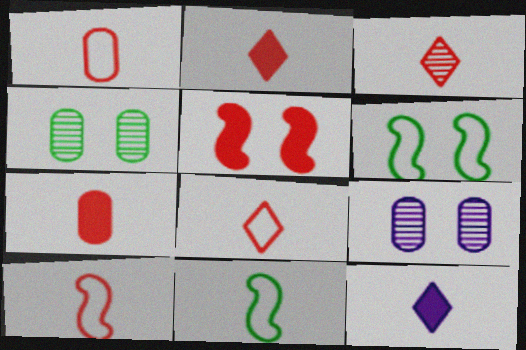[[1, 8, 10], 
[2, 3, 8], 
[3, 7, 10]]